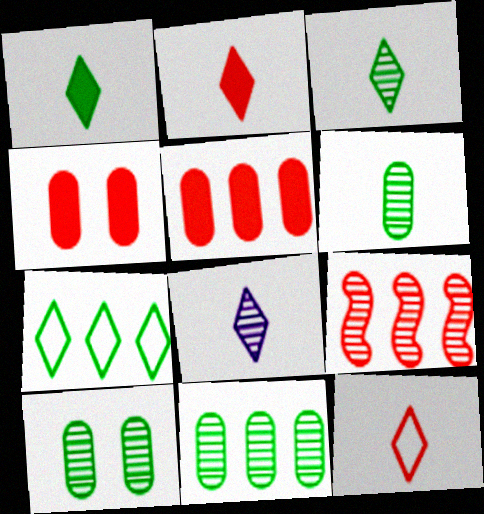[[1, 8, 12], 
[4, 9, 12], 
[6, 10, 11], 
[8, 9, 10]]